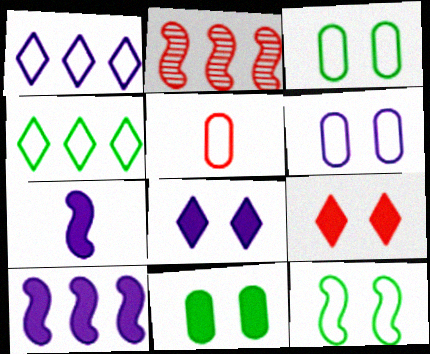[[1, 5, 12], 
[2, 5, 9], 
[2, 7, 12]]